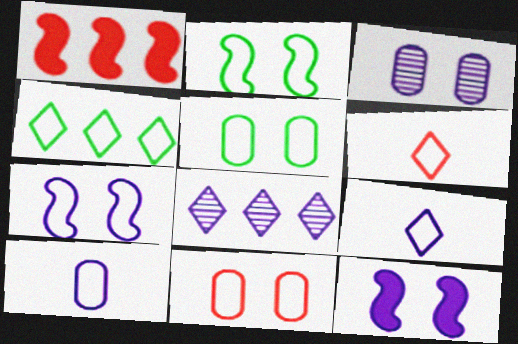[[8, 10, 12]]